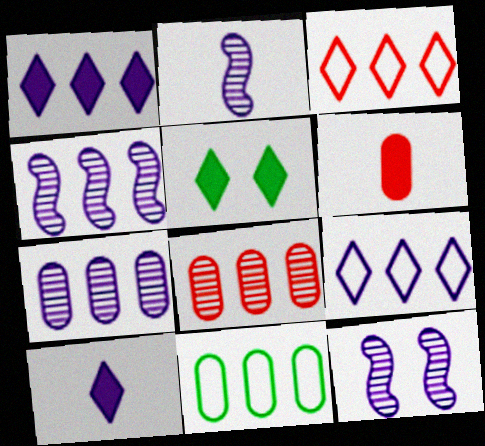[[2, 4, 12]]